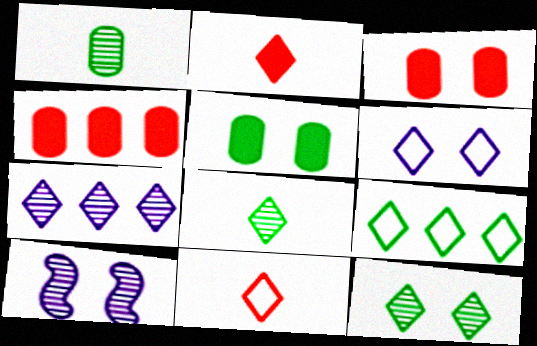[[6, 9, 11]]